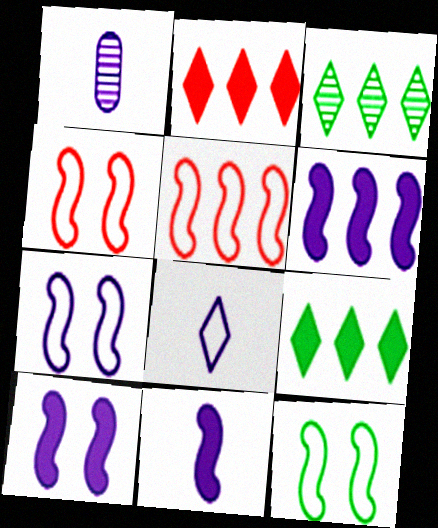[[1, 2, 12], 
[1, 4, 9], 
[1, 8, 11], 
[4, 7, 12], 
[6, 10, 11]]